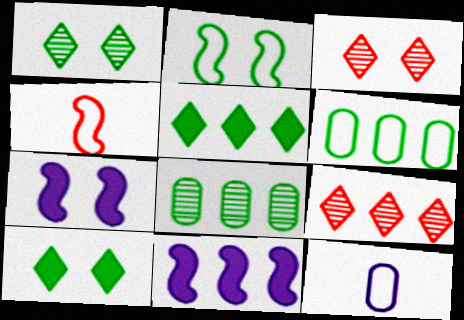[[6, 9, 11]]